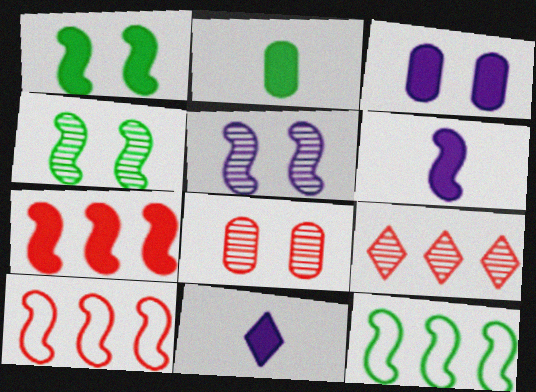[[1, 6, 7], 
[4, 6, 10], 
[8, 11, 12]]